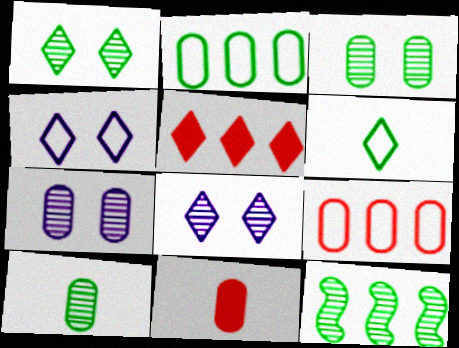[[1, 10, 12], 
[2, 7, 11], 
[4, 11, 12], 
[5, 6, 8]]